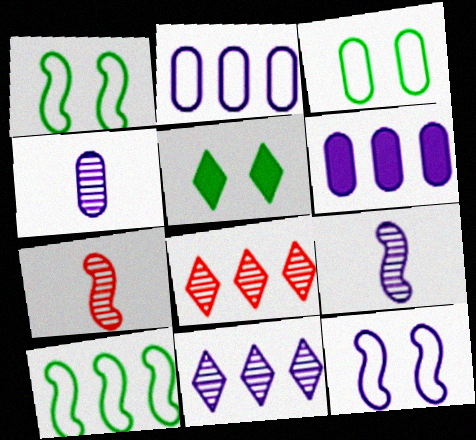[[2, 5, 7], 
[6, 8, 10]]